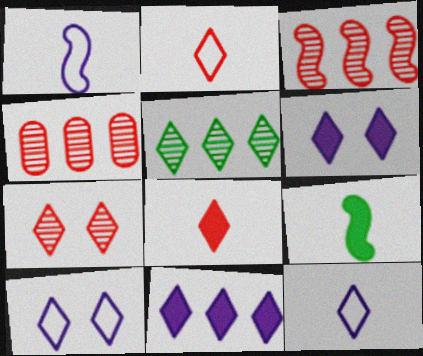[[2, 5, 6], 
[4, 9, 10], 
[5, 8, 10]]